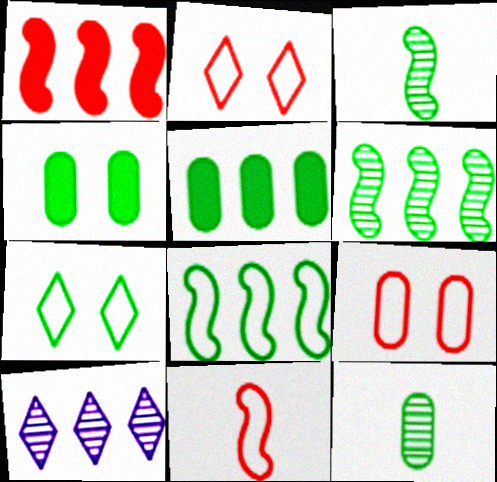[[3, 5, 7], 
[4, 10, 11]]